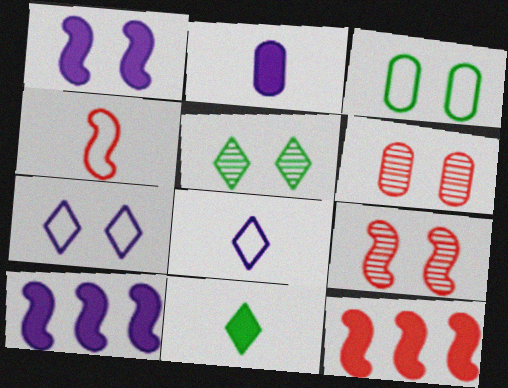[[4, 9, 12]]